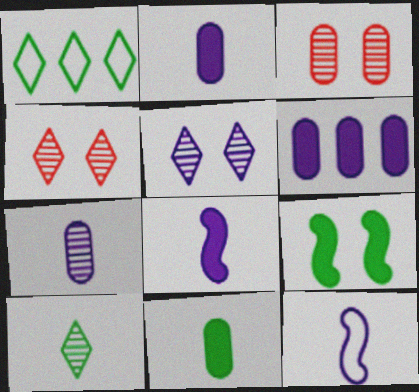[[1, 3, 8], 
[5, 6, 12]]